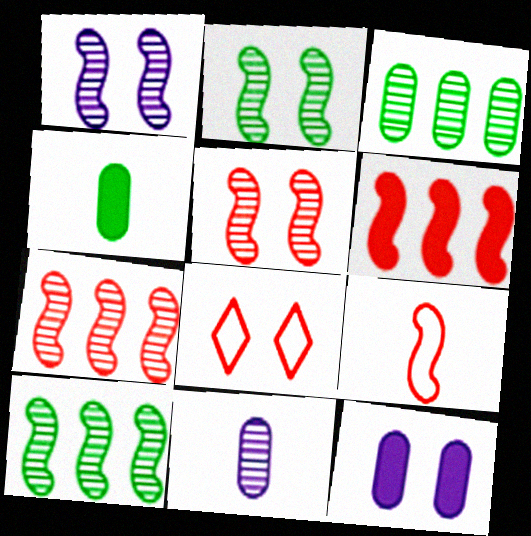[[1, 2, 5], 
[2, 8, 12], 
[5, 6, 9]]